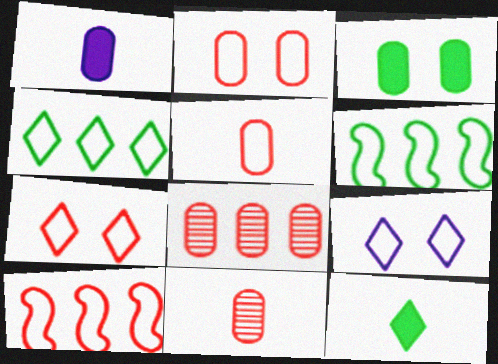[[5, 6, 9], 
[5, 7, 10]]